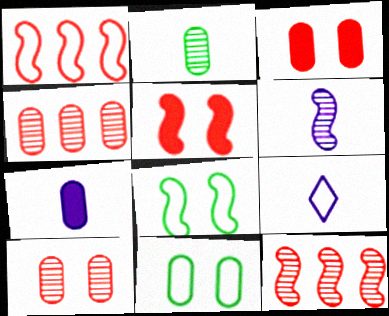[[1, 9, 11], 
[4, 7, 11], 
[6, 7, 9]]